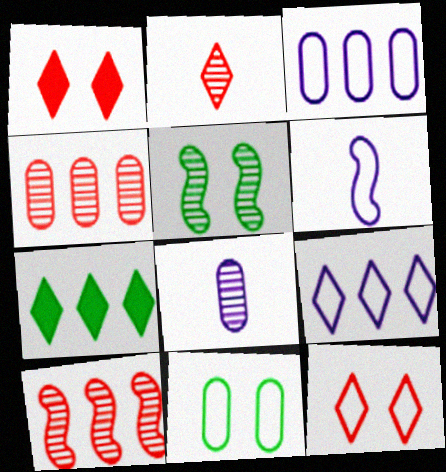[[3, 7, 10]]